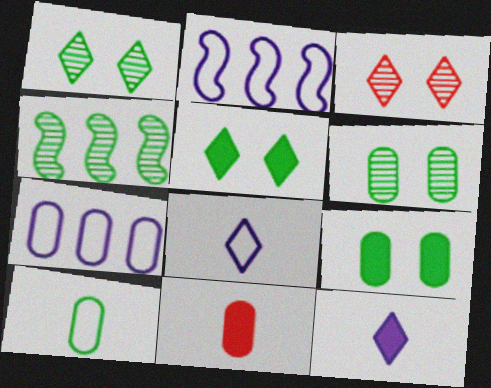[[1, 2, 11], 
[4, 5, 10], 
[6, 7, 11]]